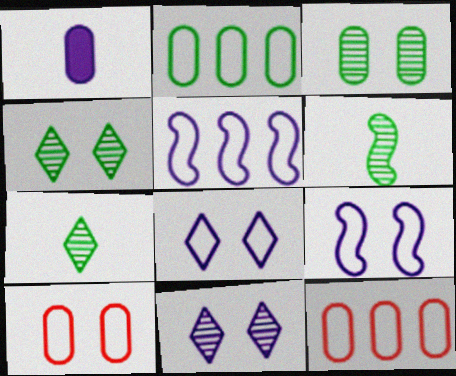[[1, 3, 12], 
[1, 5, 11]]